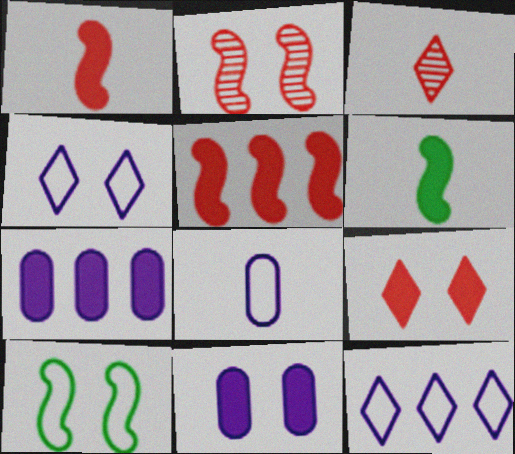[[3, 6, 8], 
[3, 7, 10], 
[6, 7, 9]]